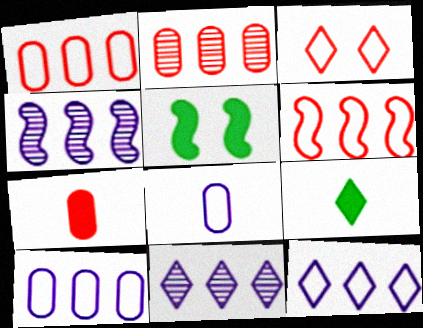[[3, 9, 11]]